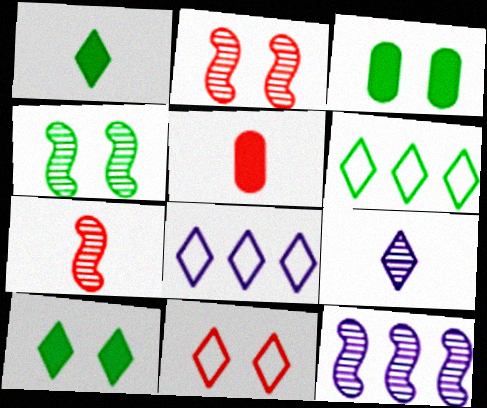[[3, 7, 8], 
[4, 5, 8], 
[4, 7, 12]]